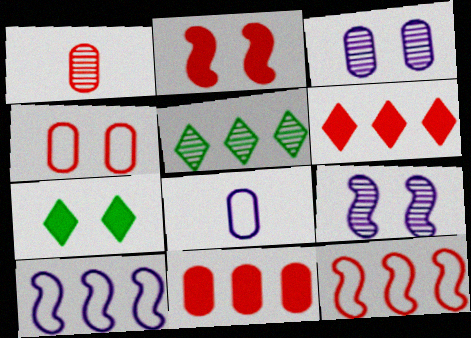[[1, 4, 11], 
[1, 5, 9], 
[1, 7, 10], 
[2, 5, 8], 
[4, 7, 9], 
[5, 10, 11]]